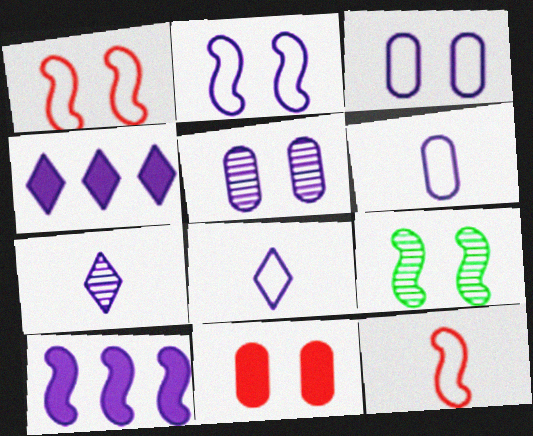[[3, 7, 10], 
[5, 8, 10], 
[9, 10, 12]]